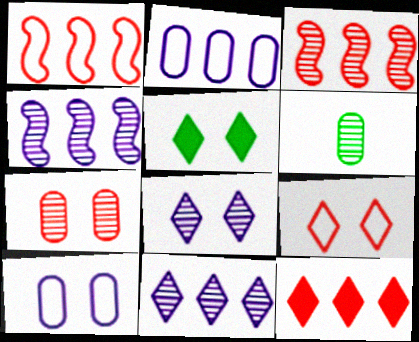[[3, 6, 8], 
[5, 8, 9]]